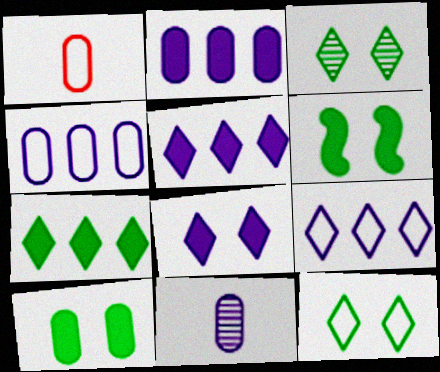[]